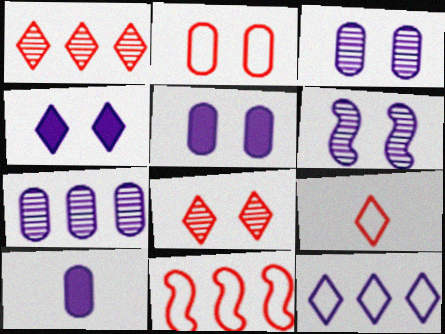[[2, 9, 11], 
[6, 10, 12]]